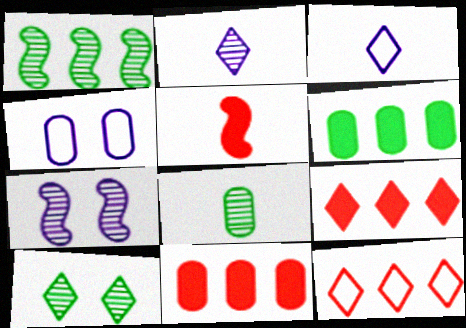[[1, 8, 10], 
[3, 5, 8], 
[3, 9, 10], 
[4, 8, 11]]